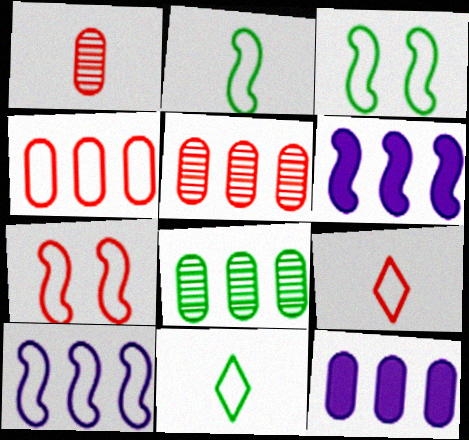[[2, 7, 10], 
[4, 7, 9], 
[4, 8, 12]]